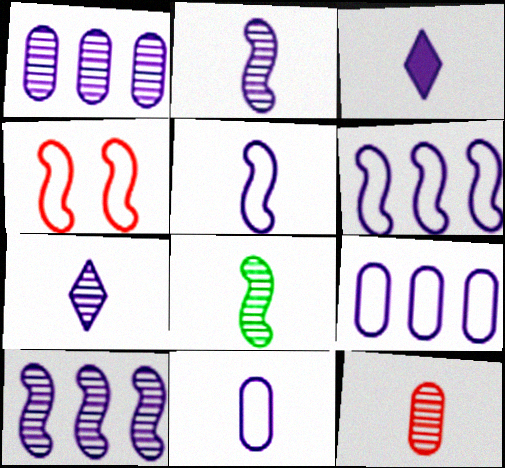[[2, 3, 11], 
[7, 8, 12]]